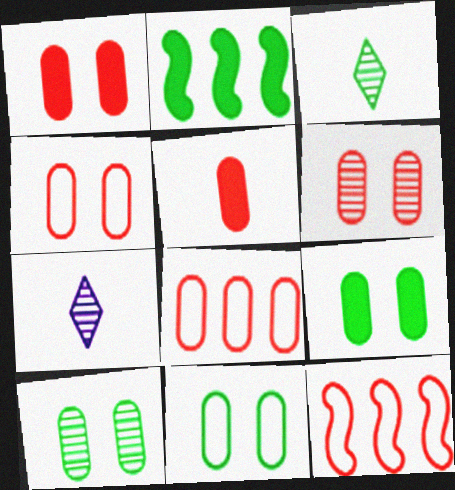[[1, 4, 6], 
[2, 3, 11], 
[2, 4, 7], 
[5, 6, 8], 
[7, 9, 12], 
[9, 10, 11]]